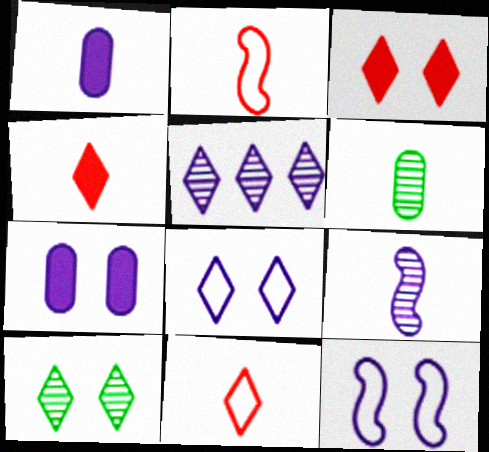[[1, 5, 12], 
[3, 8, 10]]